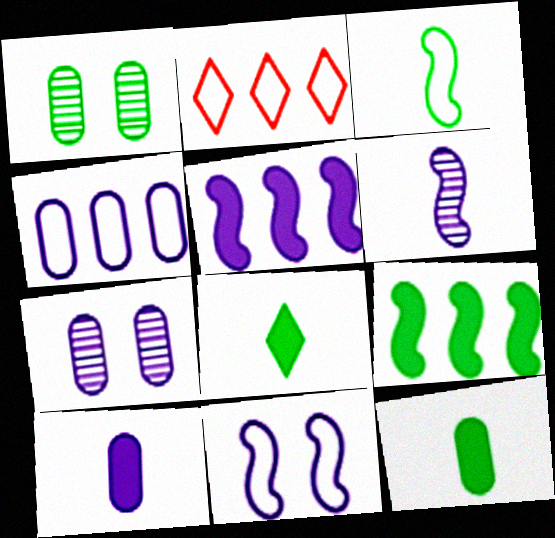[[4, 7, 10], 
[5, 6, 11]]